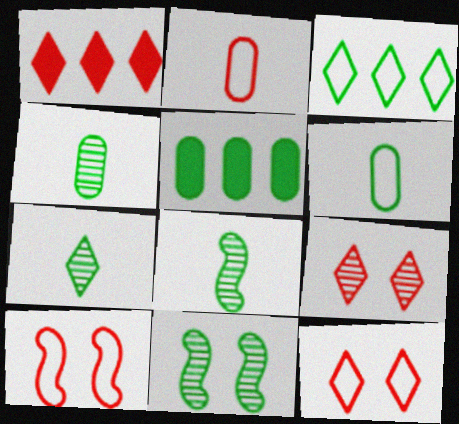[[4, 7, 8]]